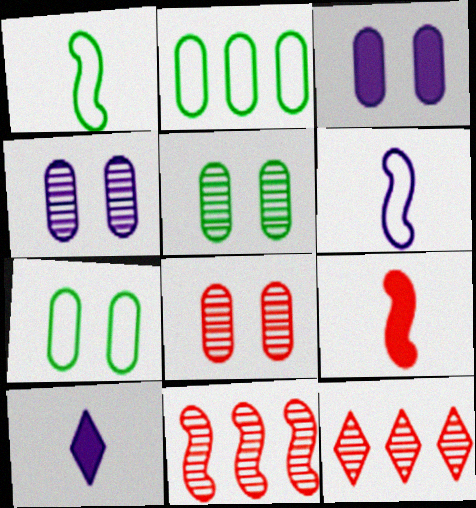[[1, 3, 12], 
[3, 7, 8], 
[4, 5, 8], 
[7, 10, 11]]